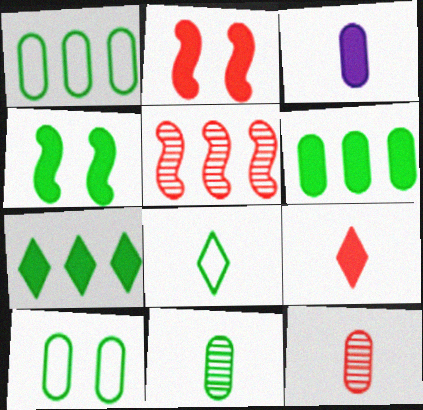[[2, 3, 7], 
[6, 10, 11]]